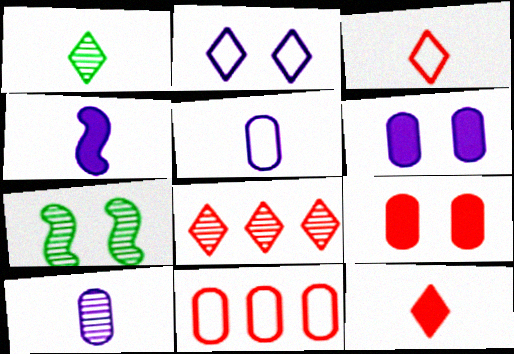[[2, 7, 9], 
[7, 8, 10]]